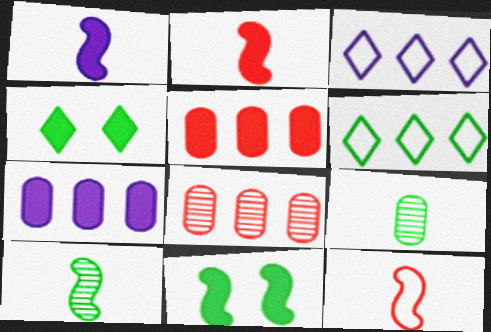[[1, 4, 5], 
[1, 10, 12], 
[2, 4, 7], 
[6, 9, 11]]